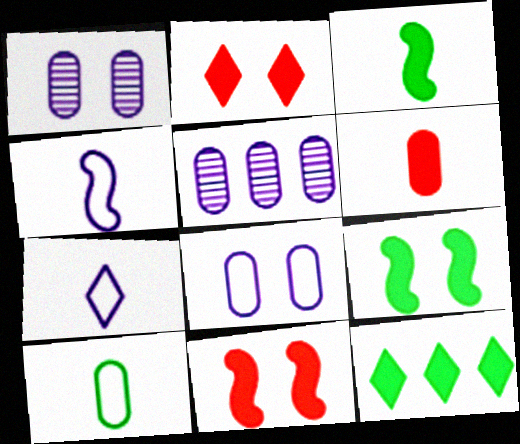[]